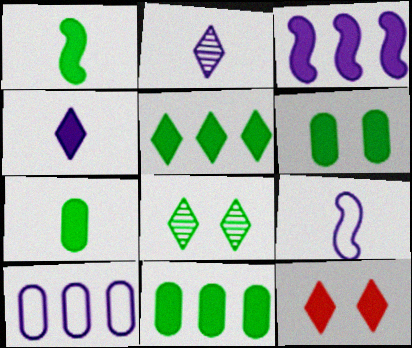[[1, 5, 6], 
[3, 7, 12], 
[4, 5, 12], 
[6, 7, 11]]